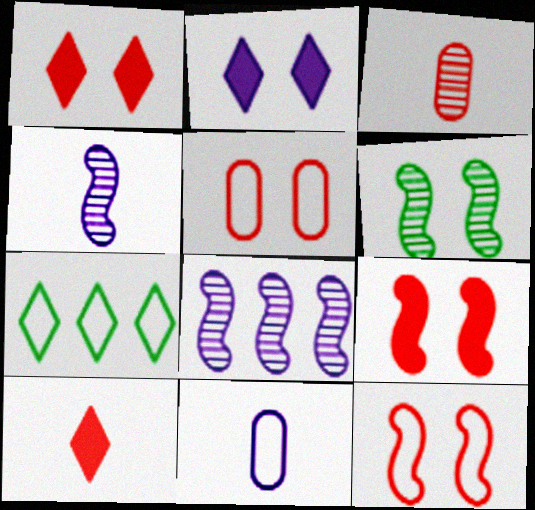[[2, 5, 6], 
[2, 8, 11], 
[7, 11, 12]]